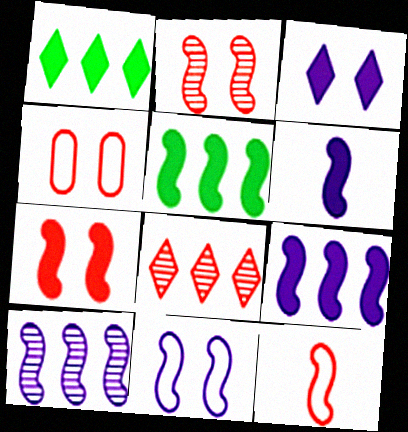[[5, 6, 7], 
[6, 10, 11]]